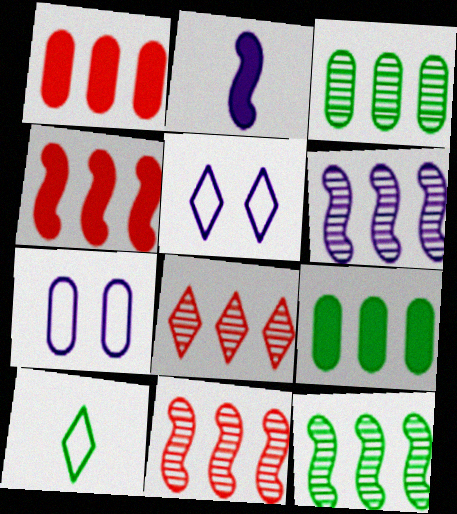[[3, 6, 8], 
[6, 11, 12]]